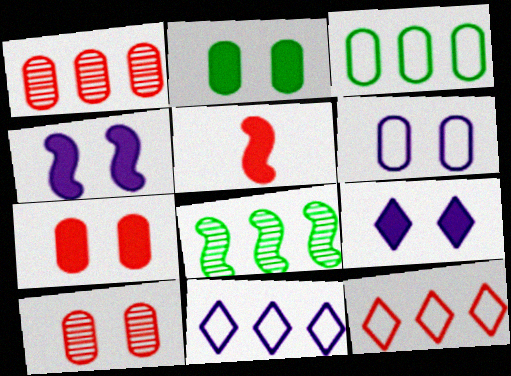[[2, 6, 10], 
[5, 10, 12]]